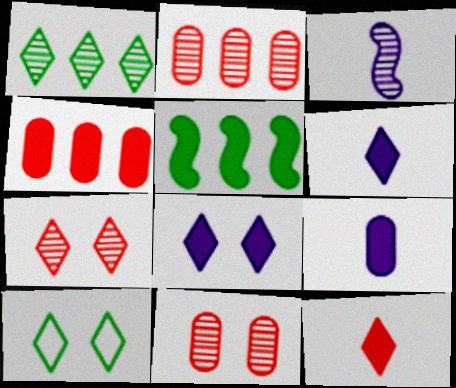[[1, 3, 11], 
[3, 4, 10], 
[7, 8, 10]]